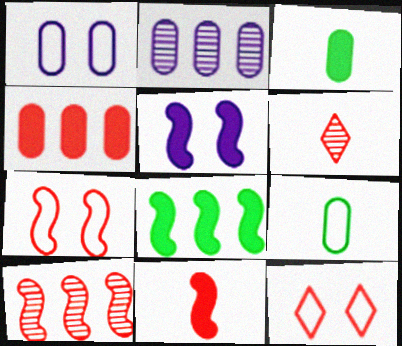[[1, 6, 8], 
[4, 6, 7], 
[5, 8, 11], 
[7, 10, 11]]